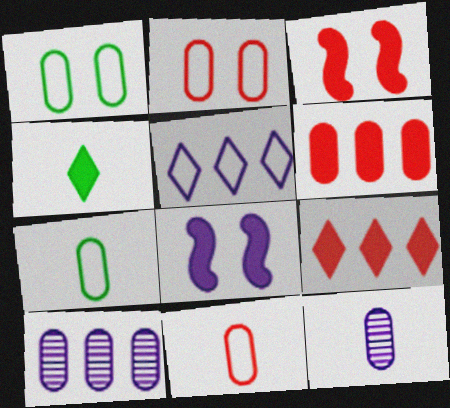[[1, 6, 12], 
[4, 6, 8], 
[5, 8, 12]]